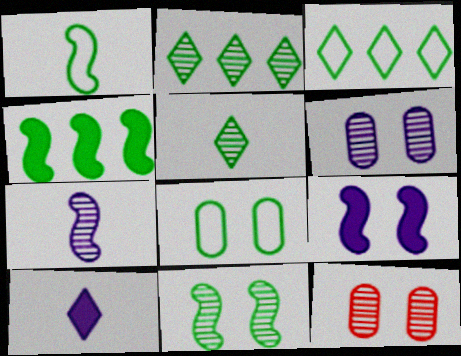[[1, 3, 8], 
[1, 4, 11], 
[2, 7, 12], 
[4, 5, 8]]